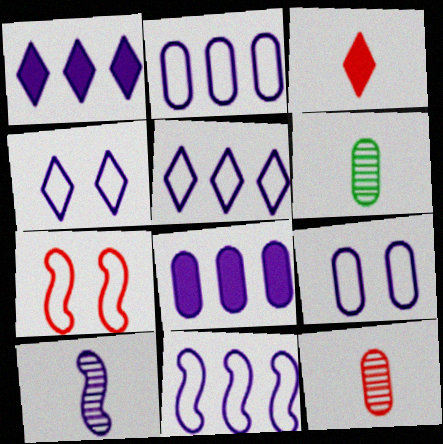[[1, 6, 7], 
[1, 9, 10], 
[2, 5, 11], 
[4, 8, 10]]